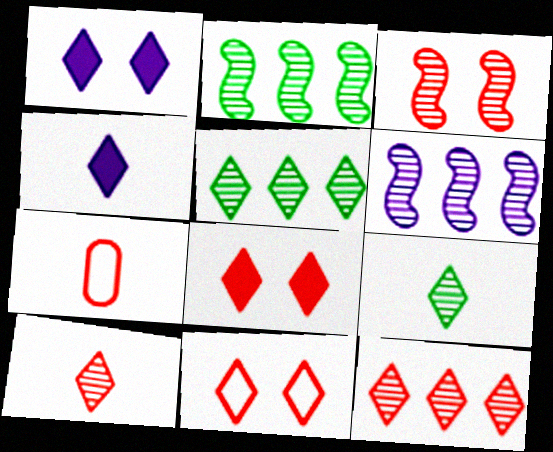[[1, 2, 7], 
[4, 5, 11]]